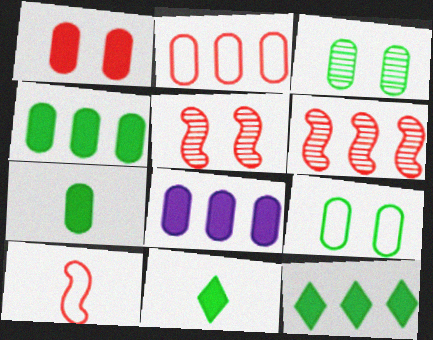[[1, 7, 8]]